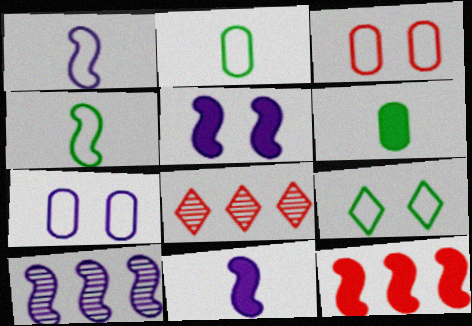[[1, 5, 10], 
[2, 5, 8]]